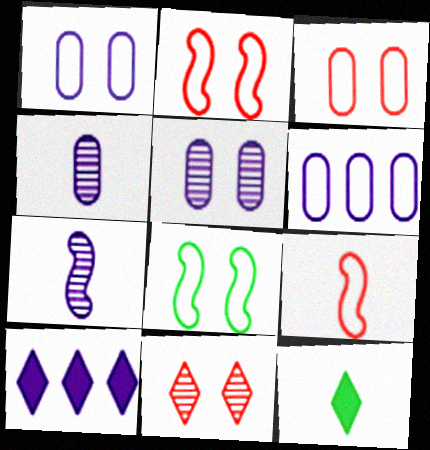[[1, 7, 10], 
[4, 9, 12]]